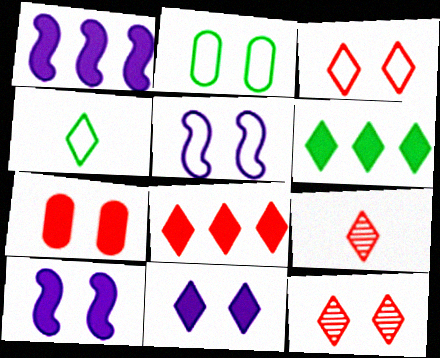[[1, 2, 9], 
[2, 3, 5], 
[2, 10, 12], 
[3, 8, 9]]